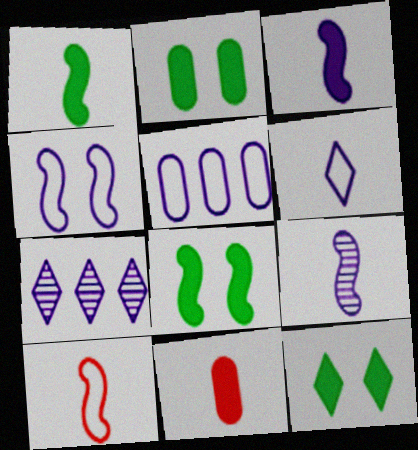[[1, 9, 10], 
[2, 7, 10], 
[2, 8, 12], 
[4, 5, 6]]